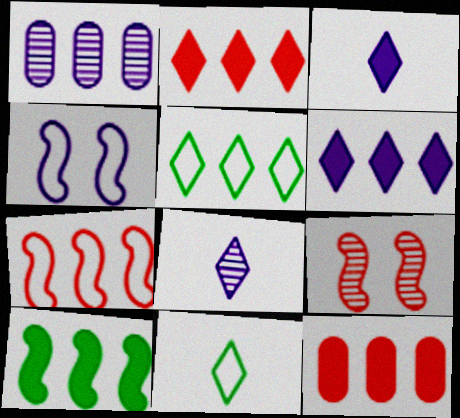[[1, 3, 4], 
[6, 10, 12]]